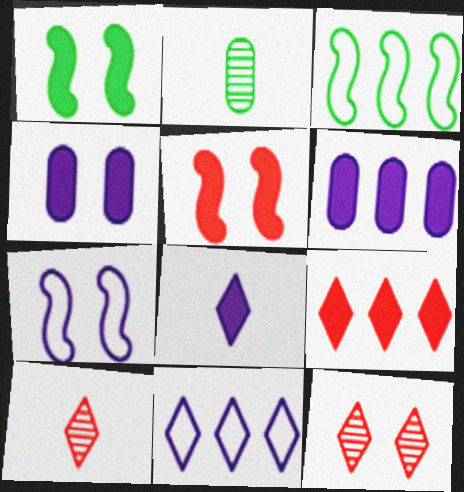[[2, 5, 11], 
[2, 7, 9], 
[3, 4, 10]]